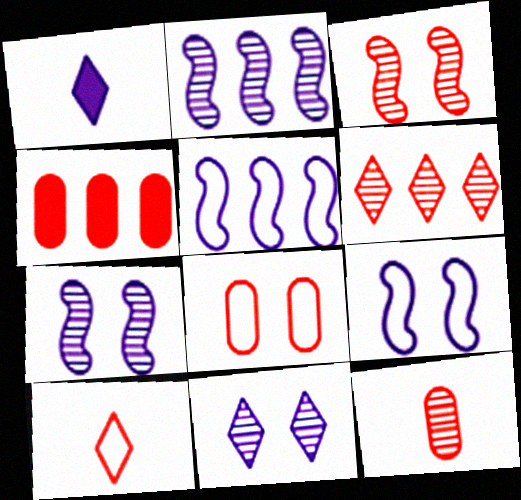[[3, 4, 10], 
[3, 6, 12], 
[4, 8, 12]]